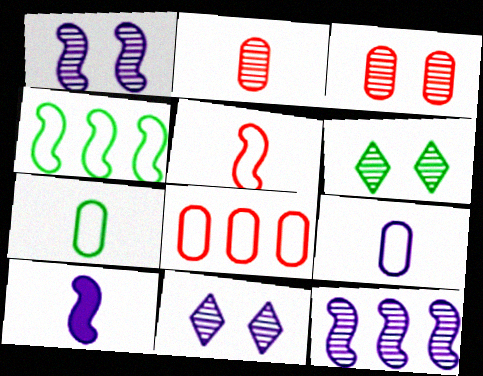[[1, 3, 6], 
[2, 6, 12], 
[6, 8, 10]]